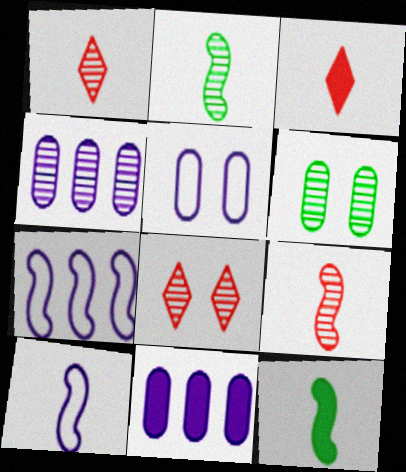[[2, 4, 8], 
[3, 6, 7], 
[9, 10, 12]]